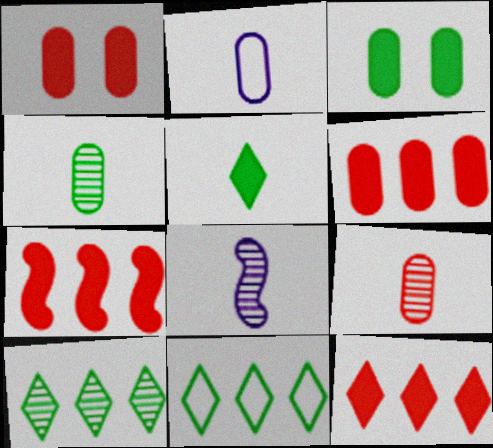[[1, 8, 11], 
[6, 7, 12]]